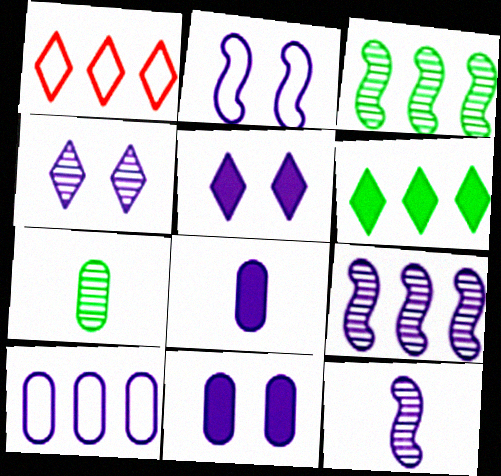[[2, 4, 11], 
[5, 10, 12]]